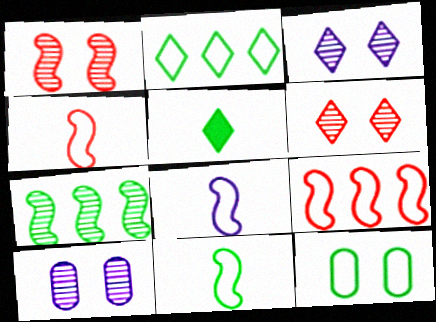[[2, 11, 12], 
[4, 8, 11], 
[5, 7, 12], 
[5, 9, 10]]